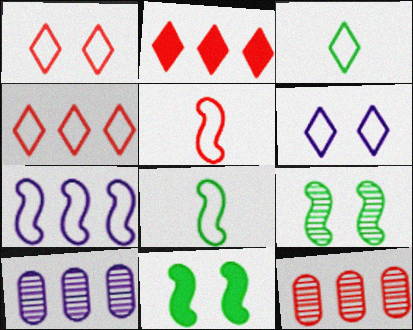[[3, 4, 6]]